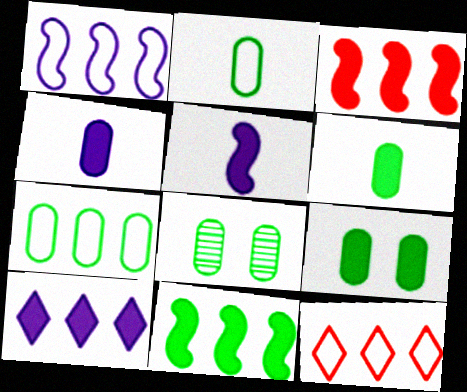[[1, 7, 12], 
[5, 8, 12], 
[6, 7, 8]]